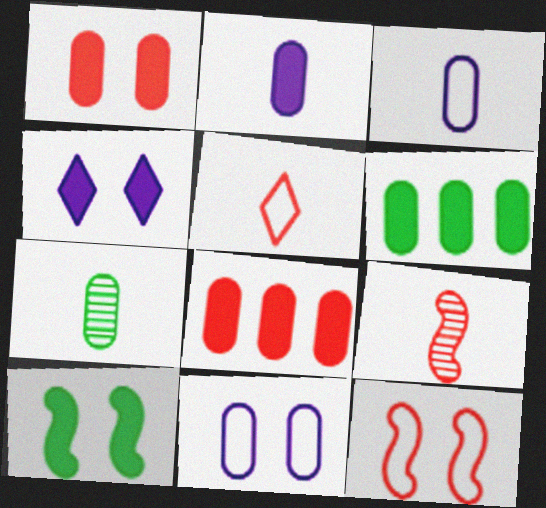[[1, 2, 6], 
[1, 4, 10], 
[7, 8, 11]]